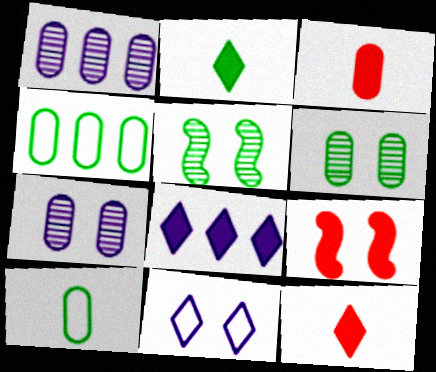[[2, 4, 5], 
[3, 4, 7], 
[6, 9, 11]]